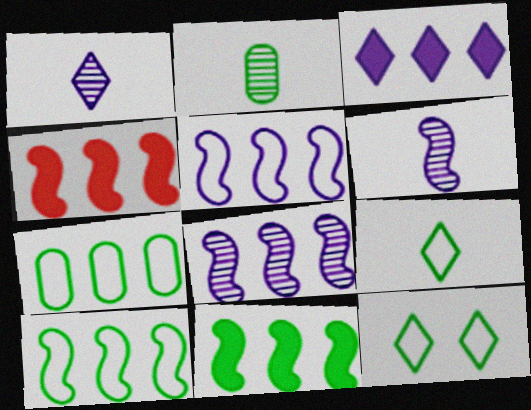[[2, 11, 12], 
[4, 8, 10]]